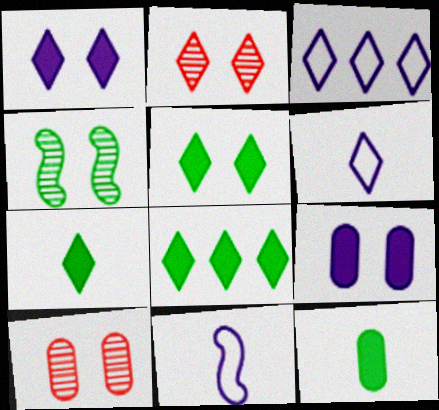[[2, 3, 7], 
[2, 6, 8], 
[5, 7, 8], 
[8, 10, 11]]